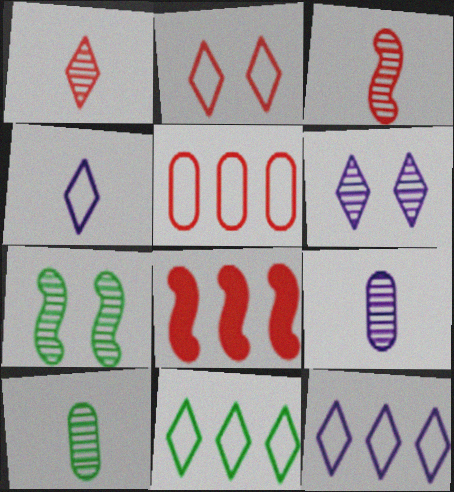[[2, 4, 11]]